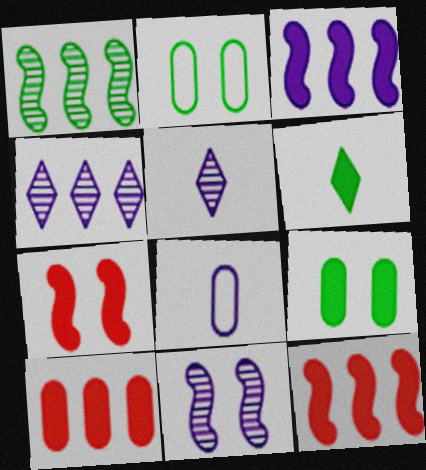[[1, 2, 6], 
[2, 5, 12]]